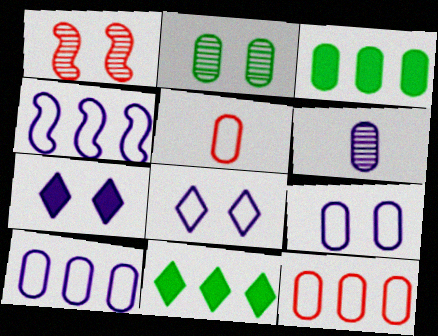[[4, 6, 7]]